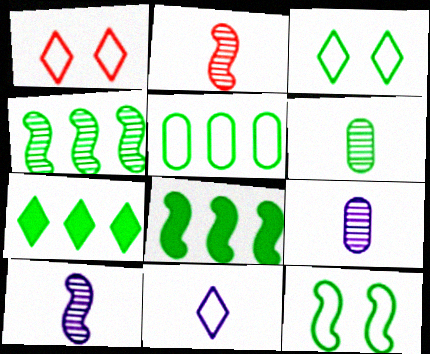[[1, 8, 9], 
[3, 6, 8], 
[4, 5, 7], 
[6, 7, 12]]